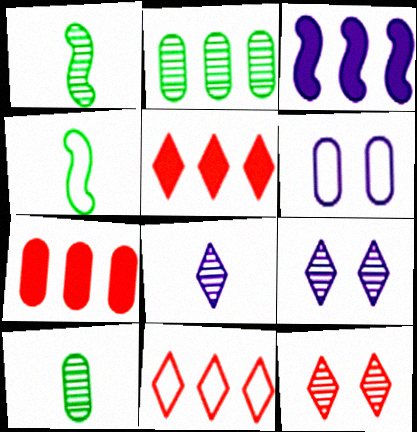[[1, 5, 6], 
[2, 3, 11], 
[3, 6, 8], 
[4, 6, 11], 
[4, 7, 9], 
[6, 7, 10]]